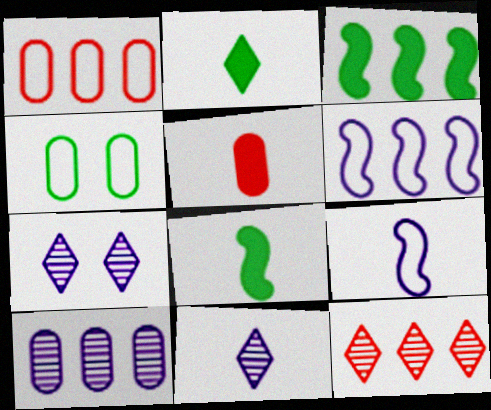[[1, 7, 8], 
[4, 5, 10]]